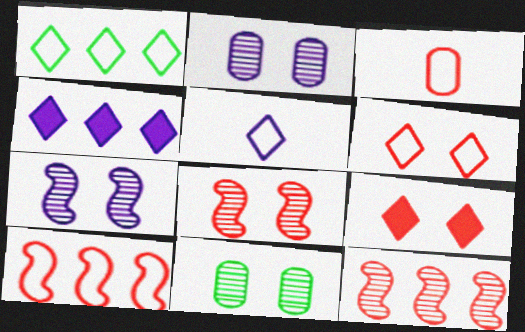[[1, 5, 6], 
[3, 6, 10], 
[3, 9, 12]]